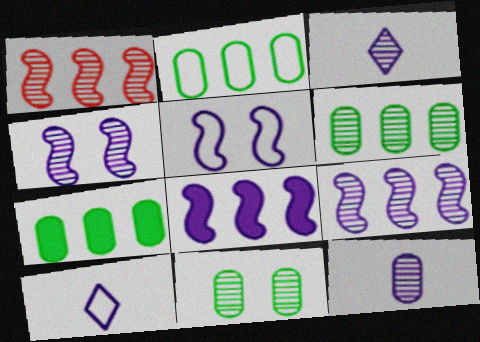[[1, 3, 11], 
[2, 6, 7]]